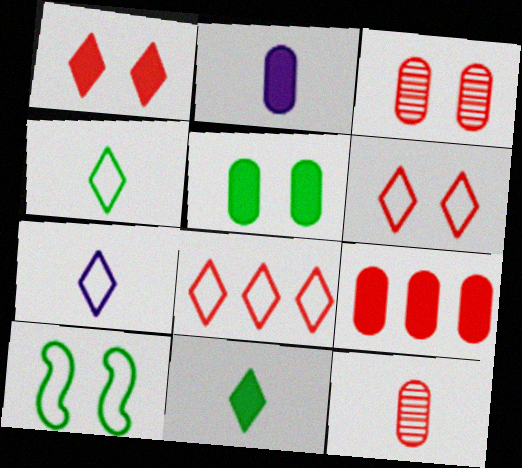[[2, 5, 9]]